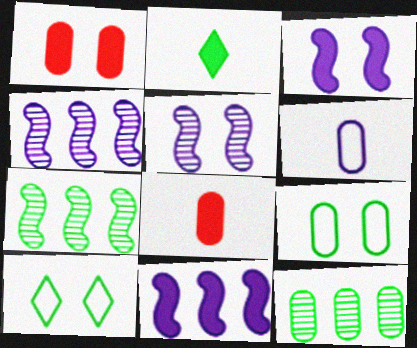[[1, 2, 11], 
[1, 5, 10], 
[1, 6, 12], 
[2, 7, 9], 
[4, 8, 10]]